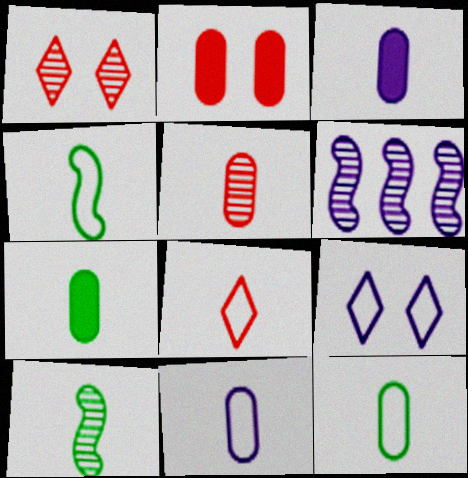[[3, 5, 12], 
[3, 6, 9], 
[3, 8, 10], 
[4, 8, 11], 
[5, 7, 11]]